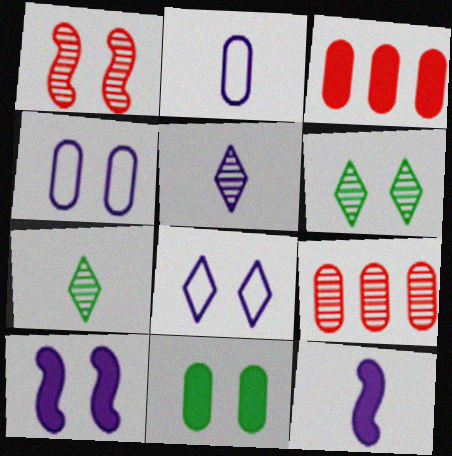[[1, 8, 11], 
[2, 5, 12], 
[2, 9, 11]]